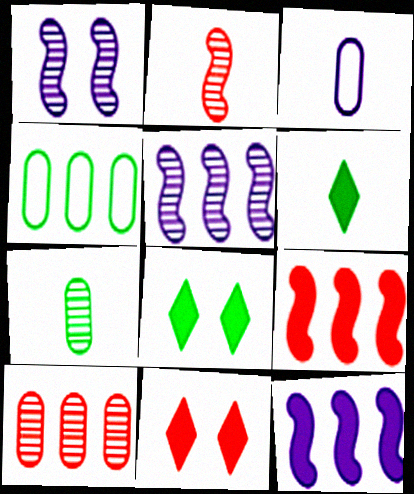[[2, 3, 6]]